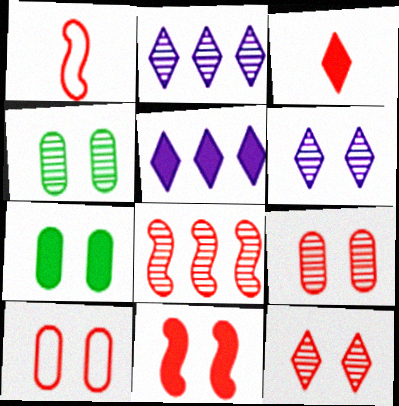[[1, 2, 7], 
[1, 4, 5], 
[1, 8, 11], 
[3, 8, 10], 
[10, 11, 12]]